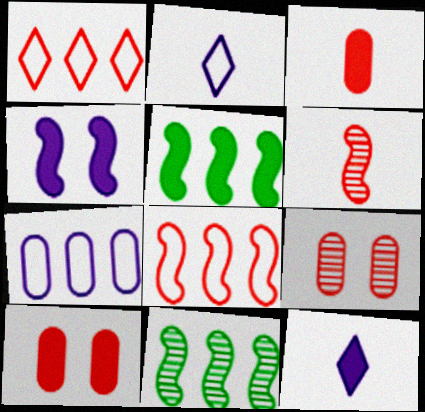[[1, 6, 10], 
[2, 5, 9], 
[2, 10, 11], 
[5, 10, 12]]